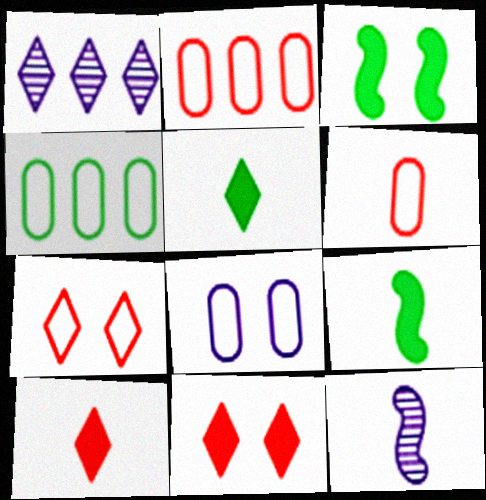[[1, 3, 6], 
[1, 5, 7], 
[4, 6, 8], 
[4, 11, 12], 
[5, 6, 12]]